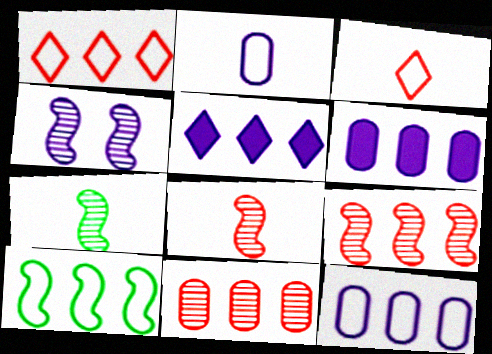[[1, 10, 12], 
[2, 4, 5], 
[4, 7, 9], 
[5, 10, 11]]